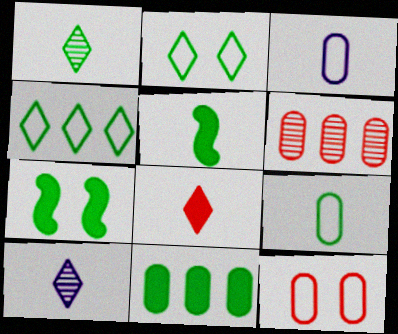[[1, 5, 9]]